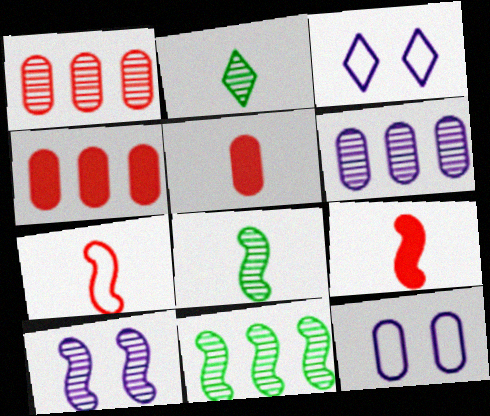[[1, 2, 10], 
[3, 4, 8], 
[3, 5, 11]]